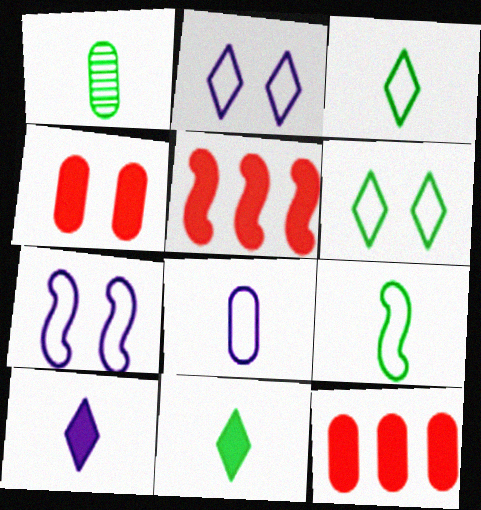[[1, 2, 5], 
[1, 9, 11]]